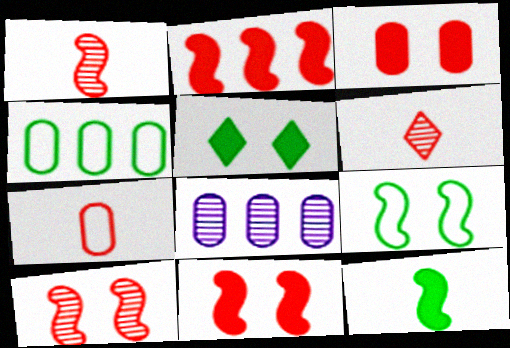[]